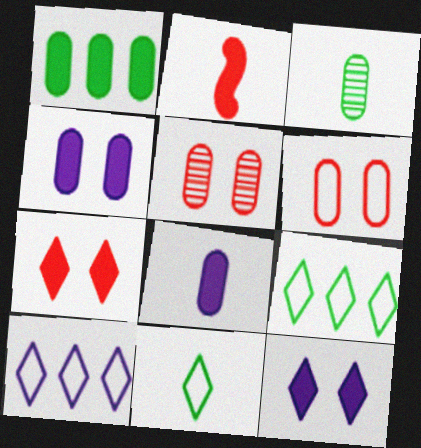[[1, 2, 12]]